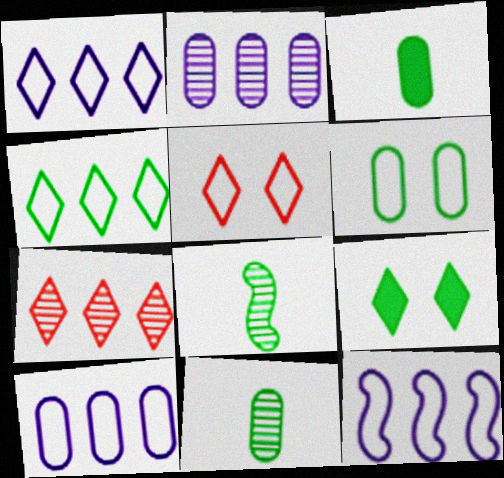[[1, 10, 12]]